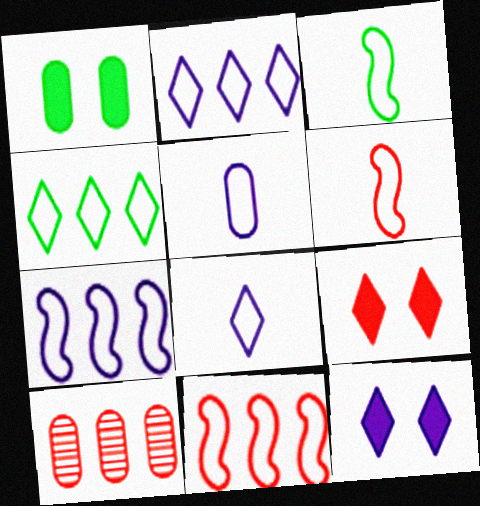[[1, 5, 10], 
[3, 10, 12], 
[6, 9, 10]]